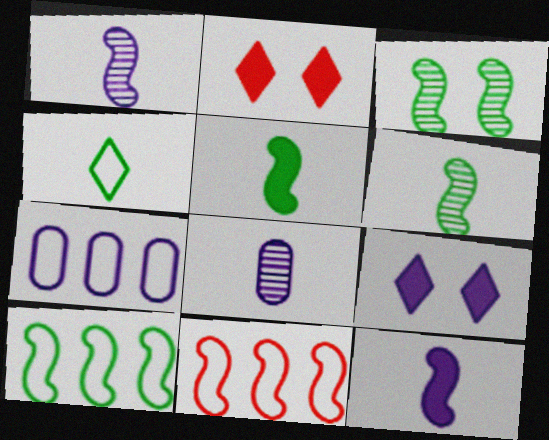[[1, 7, 9], 
[2, 6, 7], 
[2, 8, 10], 
[3, 5, 10], 
[3, 11, 12]]